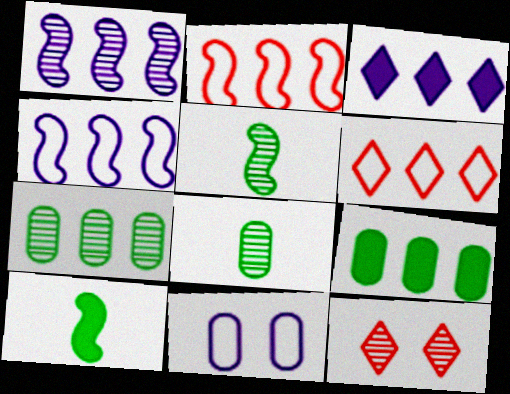[[1, 6, 9], 
[1, 8, 12], 
[2, 3, 7]]